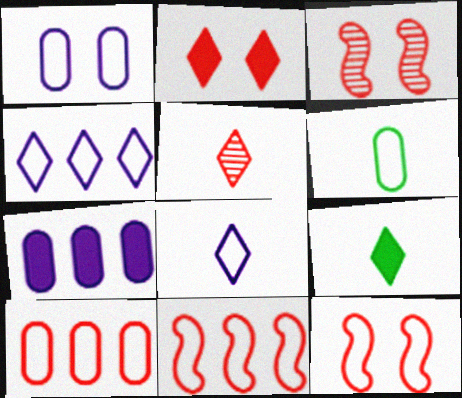[[1, 6, 10], 
[4, 6, 12], 
[5, 8, 9]]